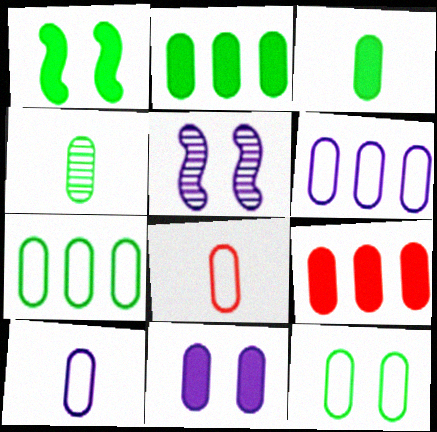[[2, 4, 12], 
[3, 9, 11], 
[6, 8, 12]]